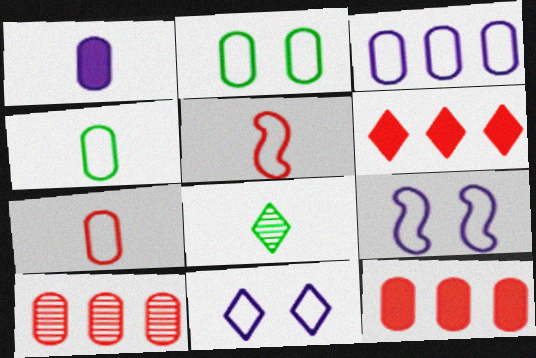[[1, 2, 10], 
[1, 5, 8], 
[2, 3, 7], 
[6, 8, 11], 
[8, 9, 12]]